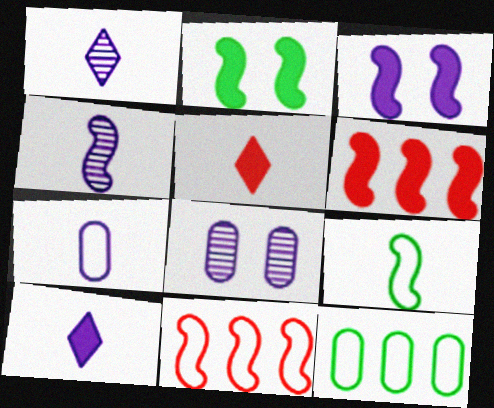[[2, 4, 11], 
[4, 7, 10]]